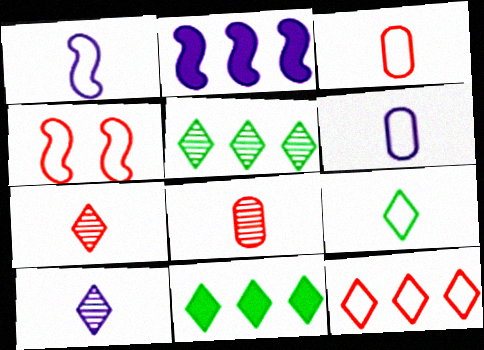[[1, 3, 9], 
[3, 4, 12]]